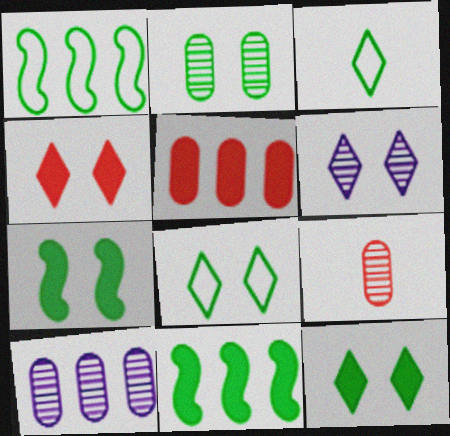[[2, 3, 11], 
[2, 7, 8], 
[2, 9, 10], 
[4, 6, 8]]